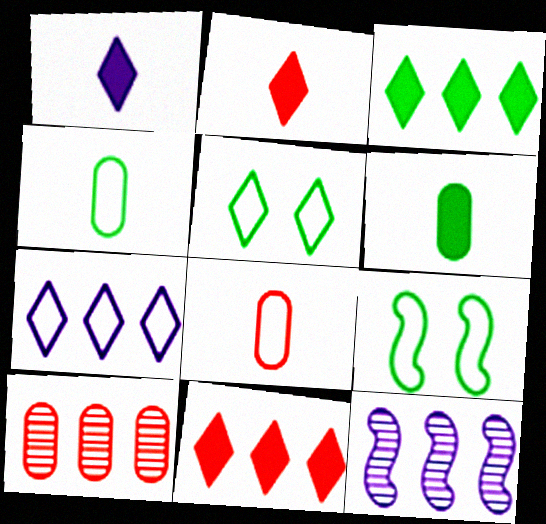[[1, 9, 10], 
[7, 8, 9]]